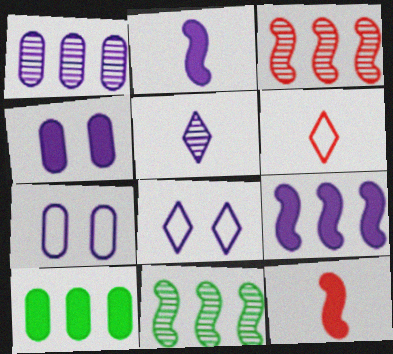[[1, 2, 8], 
[4, 6, 11], 
[5, 7, 9]]